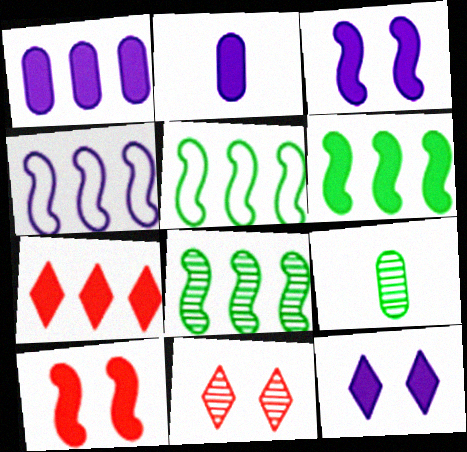[[1, 6, 7], 
[2, 5, 11], 
[5, 6, 8]]